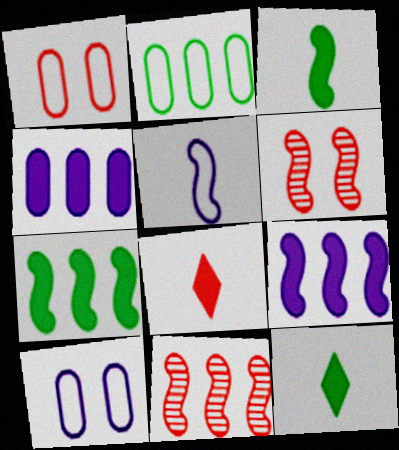[[1, 8, 11], 
[5, 6, 7], 
[10, 11, 12]]